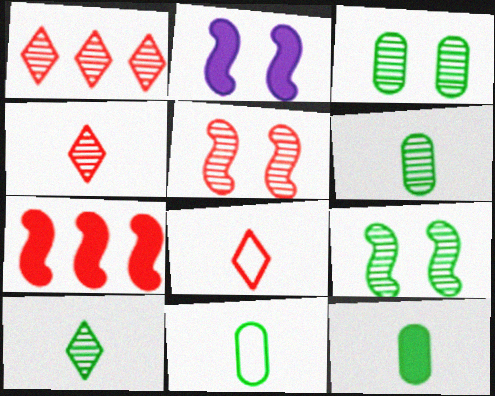[[1, 2, 11], 
[6, 11, 12]]